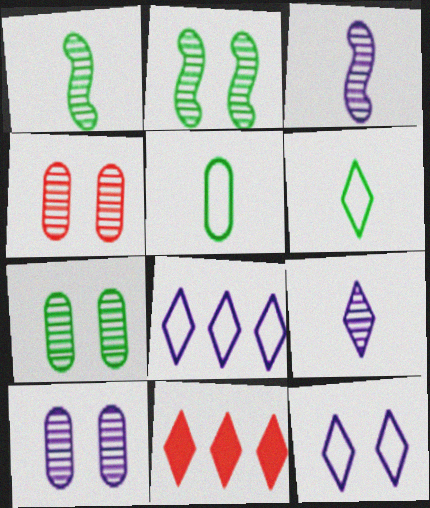[[4, 7, 10]]